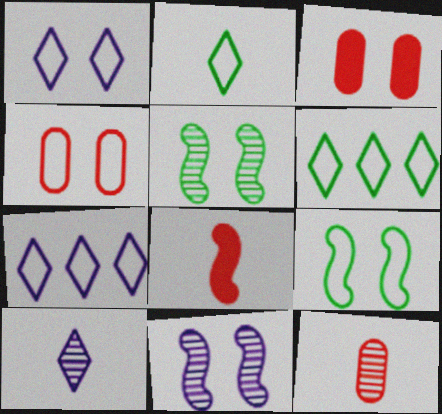[[1, 3, 5], 
[1, 4, 9]]